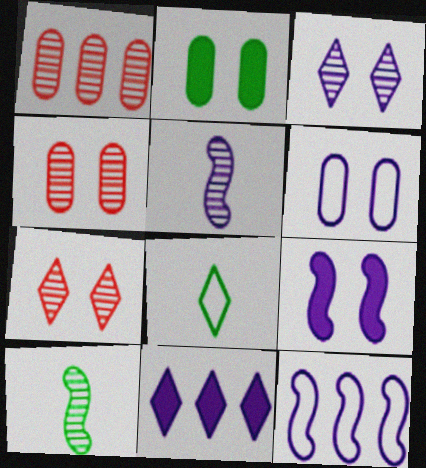[[1, 3, 10], 
[1, 8, 9], 
[2, 4, 6], 
[3, 6, 9], 
[5, 6, 11], 
[5, 9, 12], 
[7, 8, 11]]